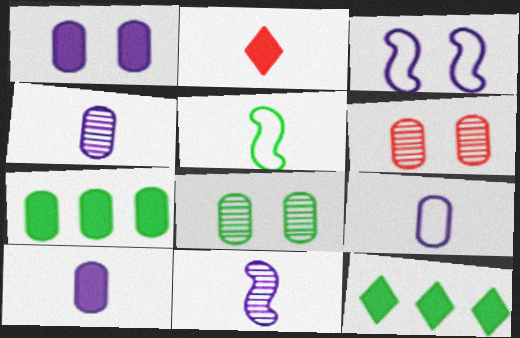[[2, 4, 5], 
[4, 9, 10], 
[5, 8, 12], 
[6, 7, 9]]